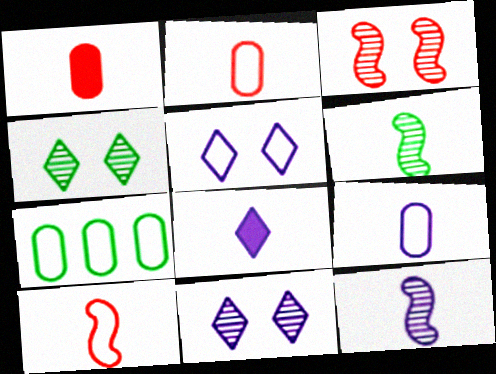[[2, 6, 8], 
[3, 7, 8], 
[5, 7, 10], 
[8, 9, 12]]